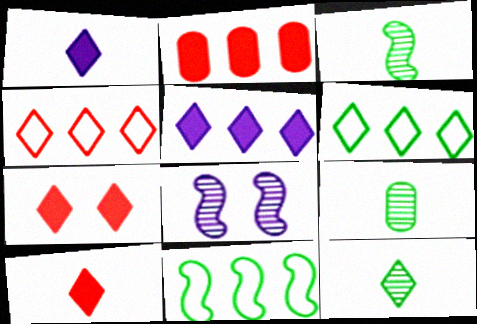[[3, 9, 12]]